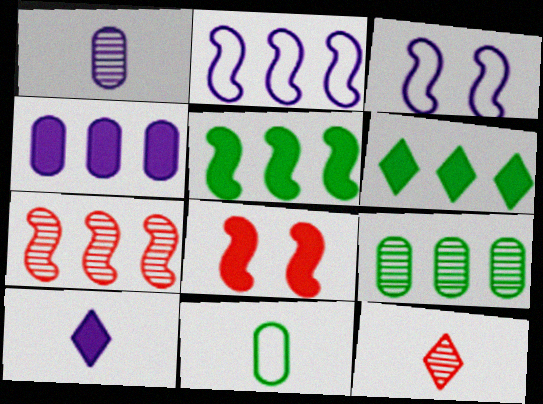[[2, 5, 7]]